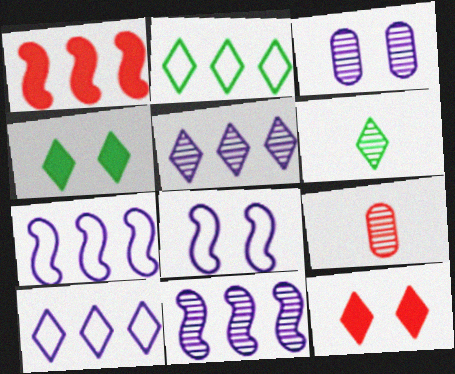[[2, 4, 6], 
[4, 7, 9], 
[6, 10, 12]]